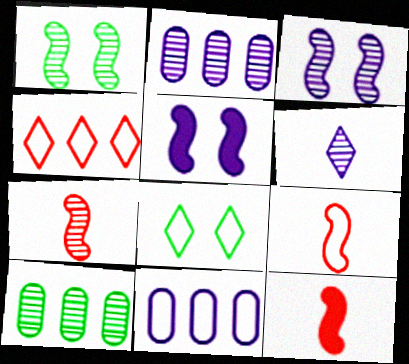[[2, 3, 6], 
[2, 8, 12], 
[5, 6, 11], 
[7, 9, 12], 
[8, 9, 11]]